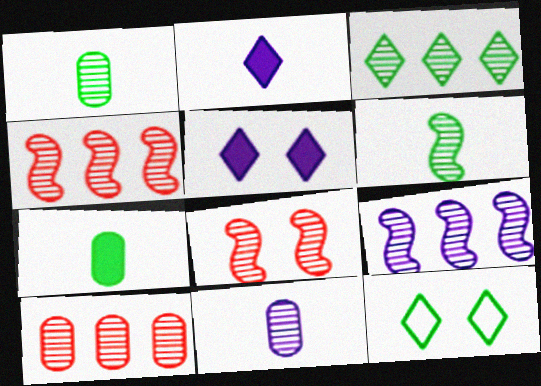[[3, 8, 11], 
[3, 9, 10], 
[6, 8, 9]]